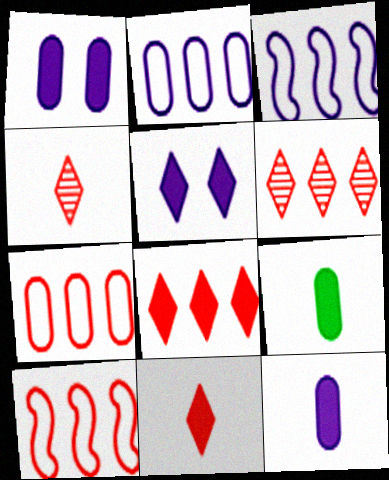[]